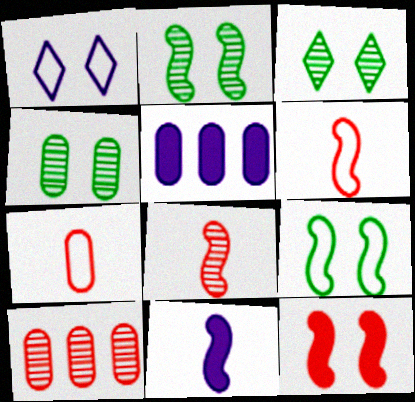[[1, 4, 12], 
[2, 3, 4], 
[3, 5, 6], 
[4, 5, 7]]